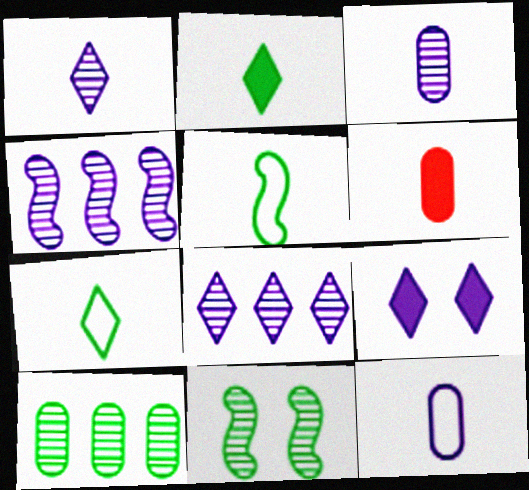[[1, 5, 6], 
[4, 9, 12]]